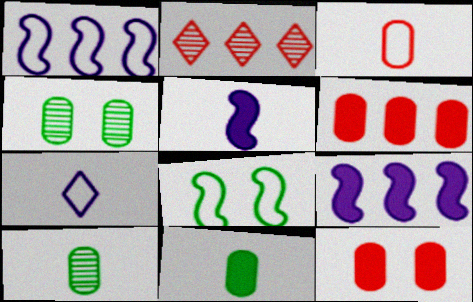[]